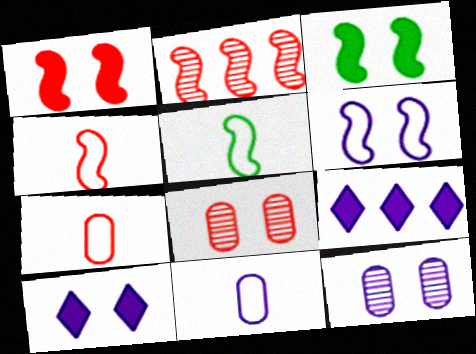[[1, 2, 4], 
[5, 8, 9], 
[6, 10, 12]]